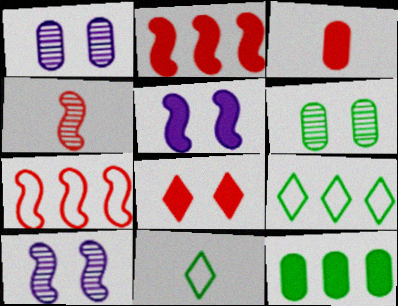[[1, 2, 11], 
[2, 3, 8], 
[3, 9, 10]]